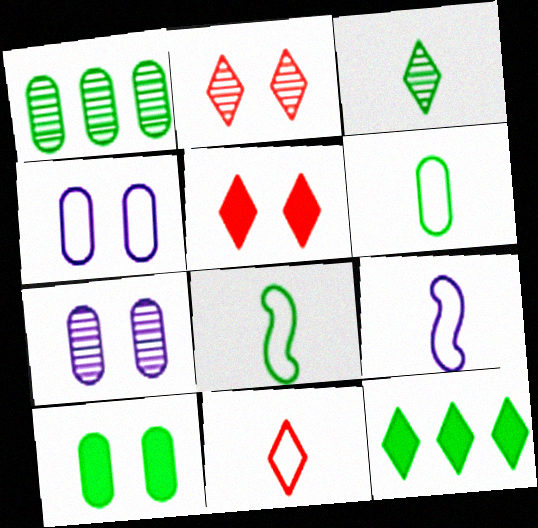[[1, 5, 9], 
[1, 6, 10], 
[6, 9, 11]]